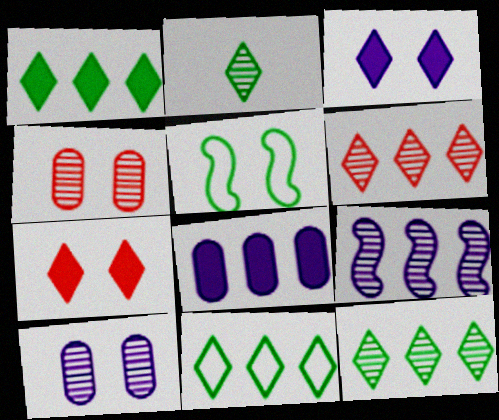[[1, 11, 12], 
[2, 4, 9], 
[3, 4, 5], 
[5, 7, 10]]